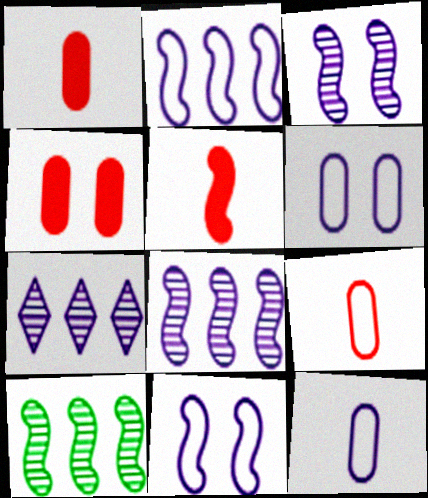[[5, 10, 11]]